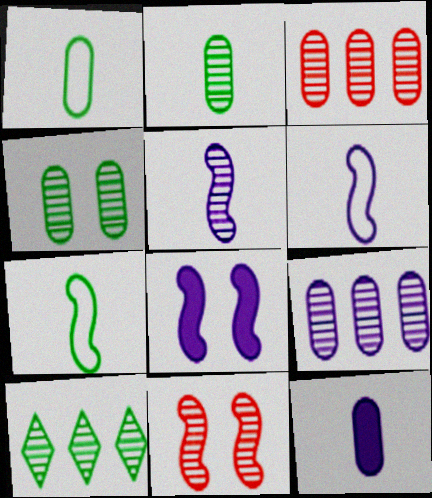[]